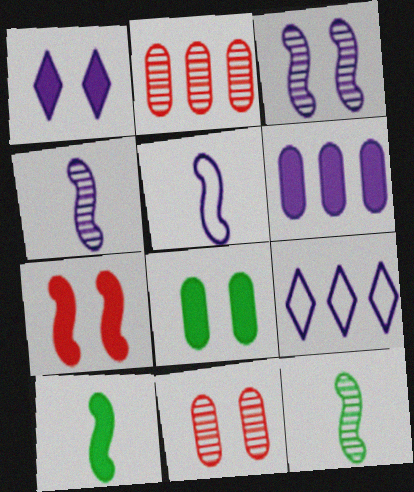[[1, 7, 8], 
[9, 10, 11]]